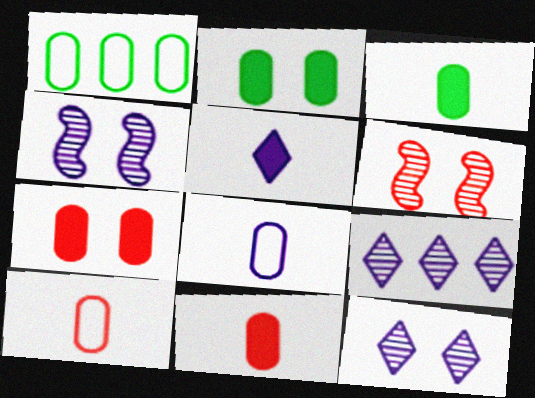[[1, 5, 6]]